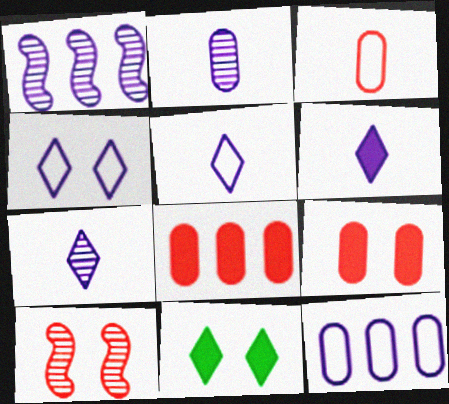[[1, 3, 11], 
[5, 6, 7]]